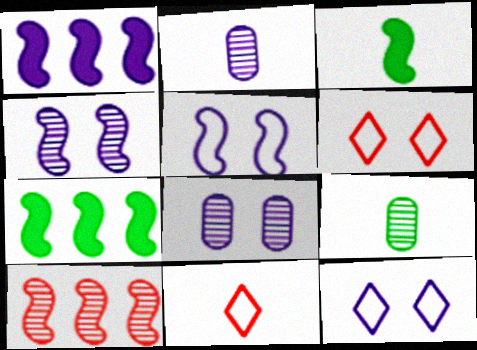[[1, 2, 12], 
[1, 6, 9], 
[2, 3, 11], 
[2, 6, 7], 
[3, 5, 10], 
[7, 8, 11]]